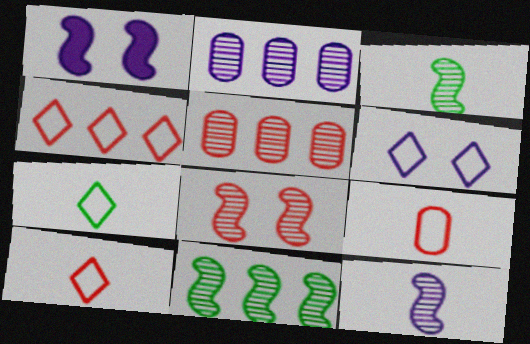[[1, 5, 7], 
[4, 6, 7], 
[8, 11, 12]]